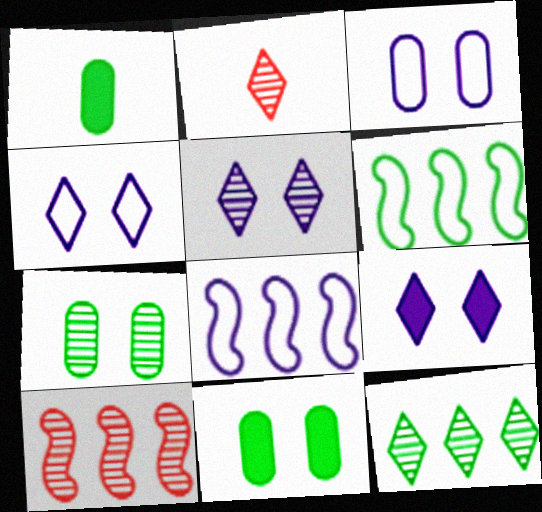[[1, 4, 10], 
[2, 5, 12], 
[2, 8, 11], 
[4, 5, 9]]